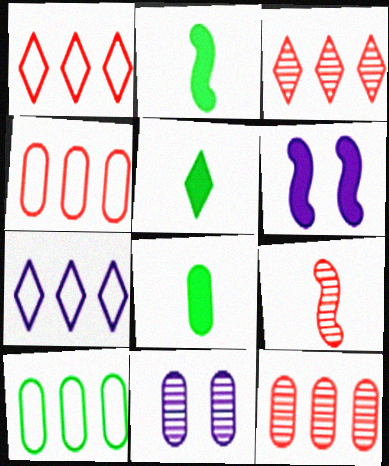[[1, 2, 11], 
[2, 5, 8], 
[4, 8, 11]]